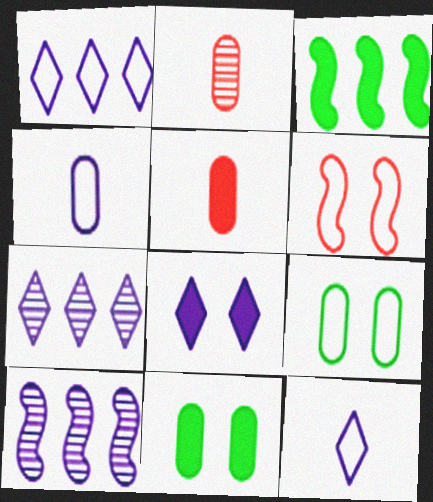[[3, 5, 8], 
[4, 8, 10], 
[7, 8, 12]]